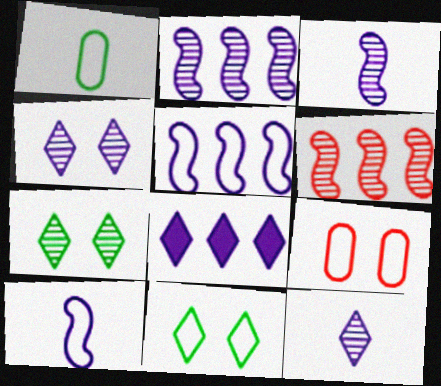[]